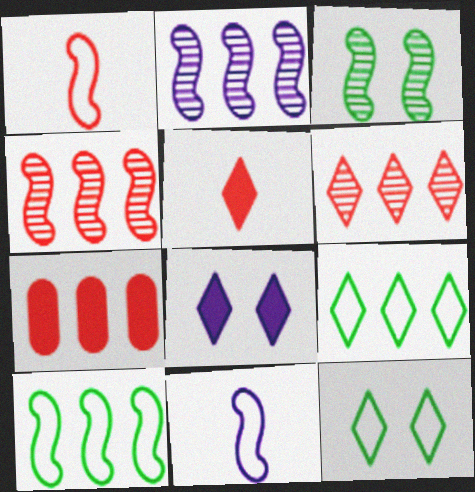[[2, 7, 9]]